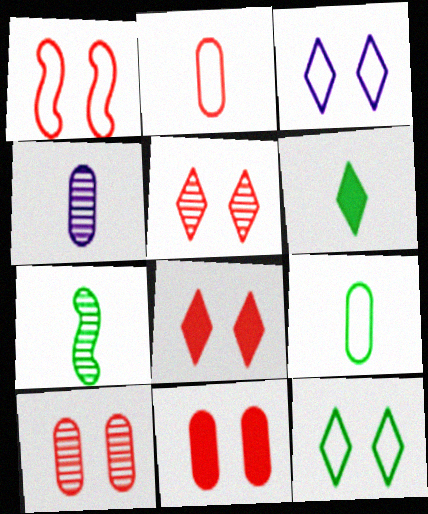[[1, 5, 11], 
[1, 8, 10], 
[6, 7, 9]]